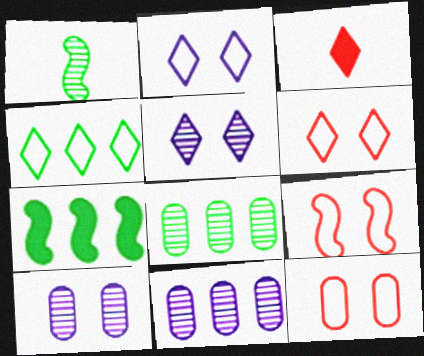[[3, 4, 5], 
[4, 7, 8], 
[6, 9, 12]]